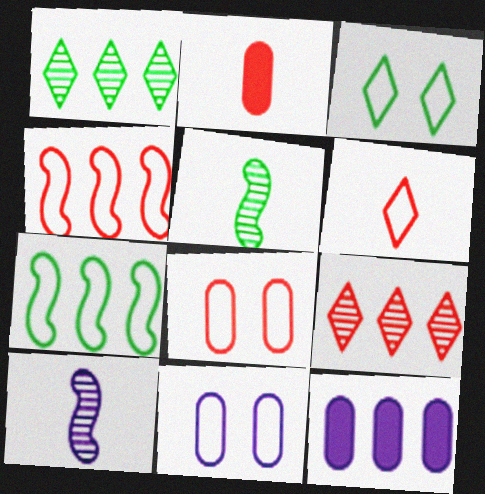[[1, 4, 12], 
[4, 6, 8], 
[6, 7, 11], 
[7, 9, 12]]